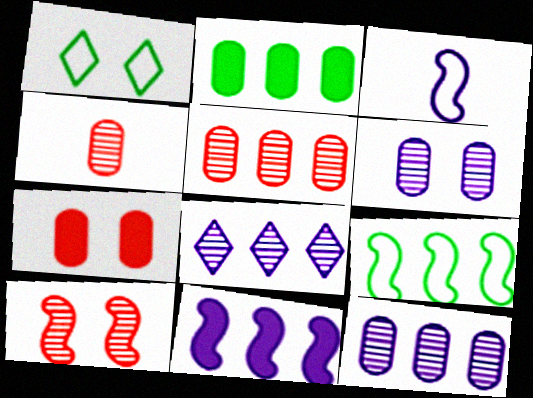[[1, 4, 11]]